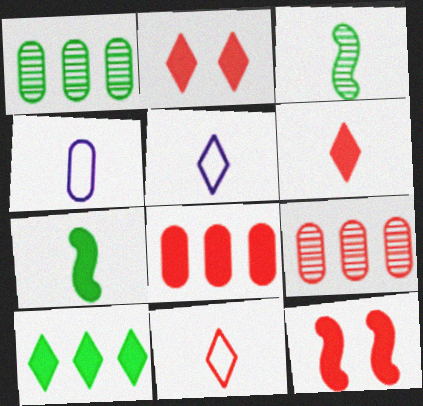[[1, 5, 12], 
[3, 4, 6], 
[6, 8, 12], 
[9, 11, 12]]